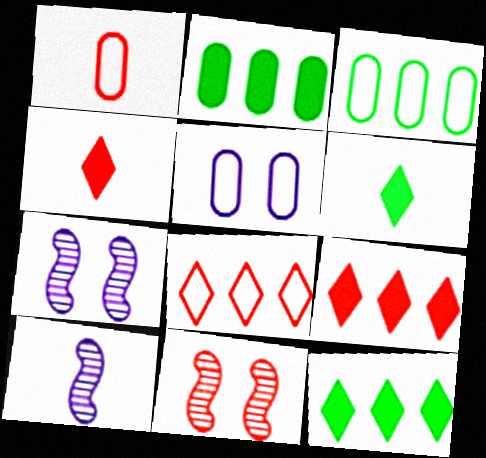[[1, 3, 5], 
[1, 6, 10], 
[1, 7, 12], 
[1, 9, 11], 
[3, 4, 7]]